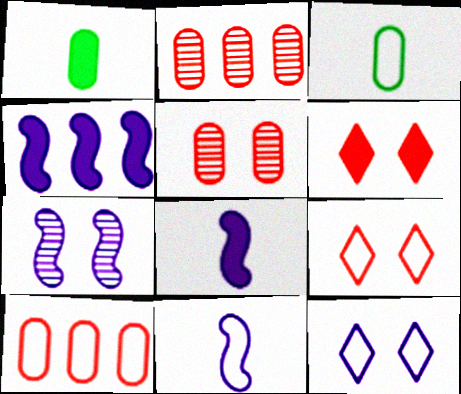[[1, 4, 6], 
[4, 7, 11]]